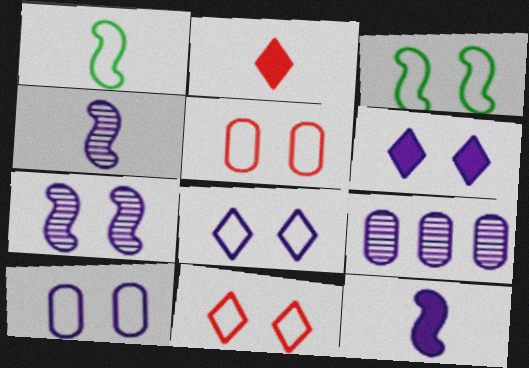[[2, 3, 9], 
[3, 5, 8], 
[3, 10, 11], 
[6, 7, 10], 
[8, 9, 12]]